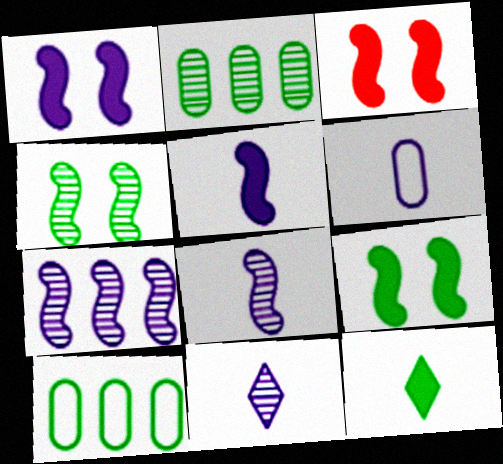[[1, 3, 9], 
[3, 10, 11], 
[4, 10, 12], 
[5, 6, 11]]